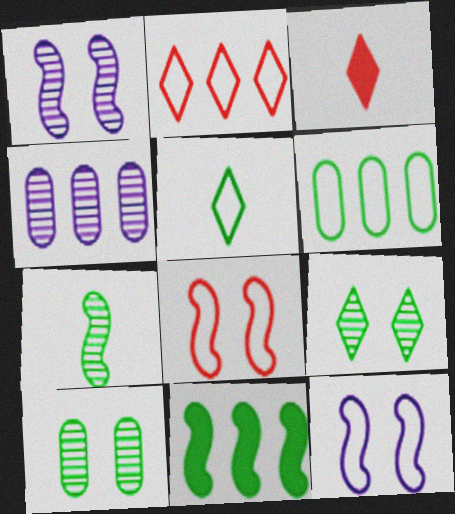[[1, 3, 6], 
[2, 4, 11], 
[5, 10, 11]]